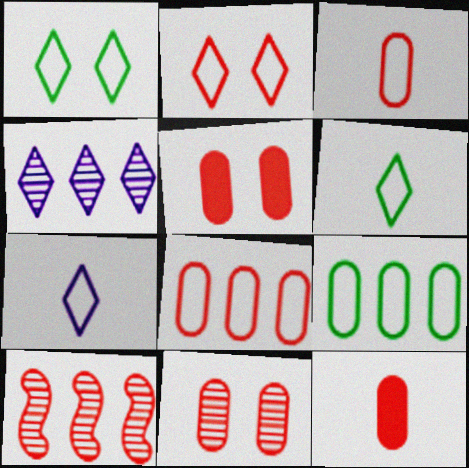[[2, 10, 12], 
[8, 11, 12]]